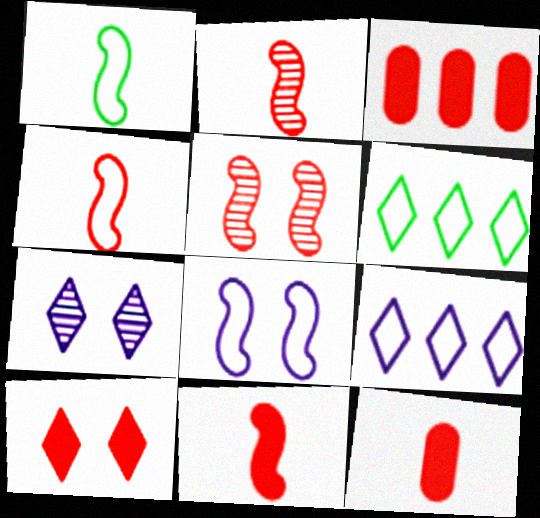[[1, 3, 7], 
[2, 4, 11], 
[3, 10, 11]]